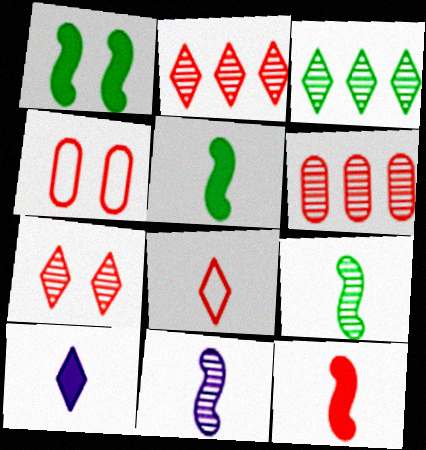[[2, 4, 12]]